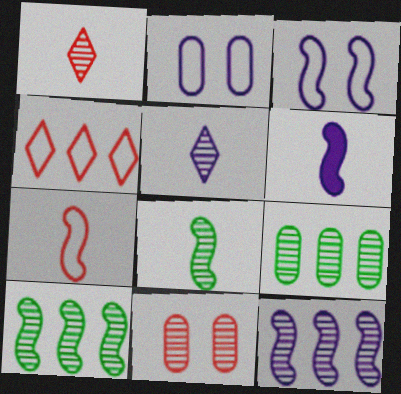[[3, 6, 12], 
[5, 10, 11], 
[6, 7, 8]]